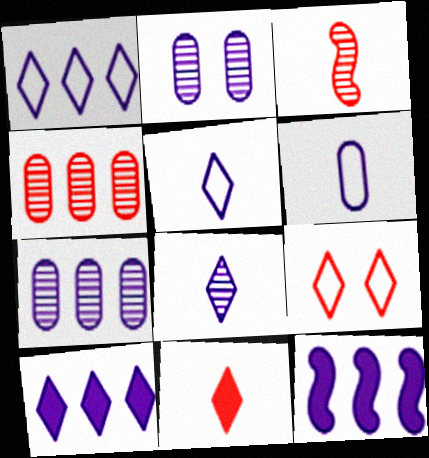[[1, 7, 12], 
[2, 5, 12]]